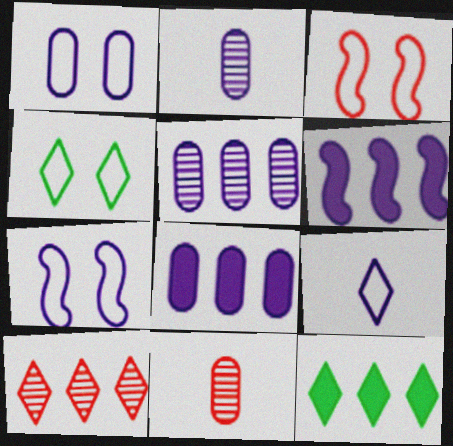[[1, 2, 8], 
[1, 3, 4], 
[2, 3, 12], 
[4, 6, 11], 
[7, 11, 12]]